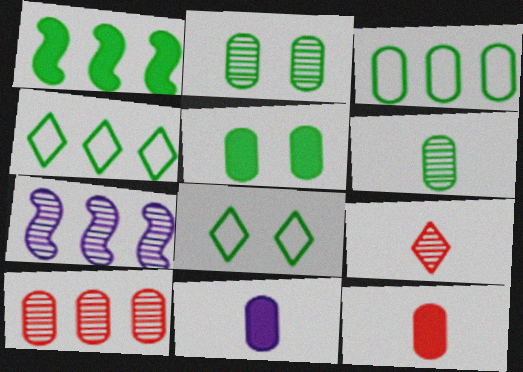[[1, 6, 8], 
[2, 7, 9], 
[3, 5, 6], 
[7, 8, 12]]